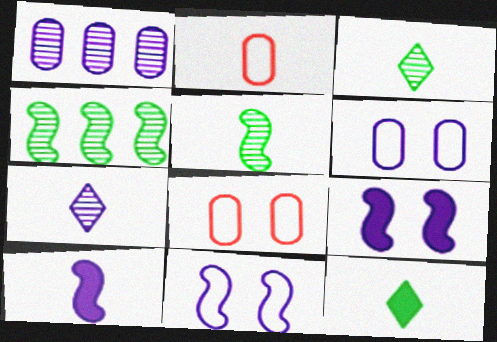[[2, 3, 10]]